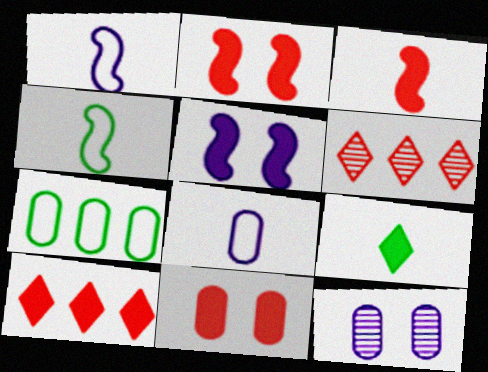[[3, 10, 11], 
[4, 10, 12]]